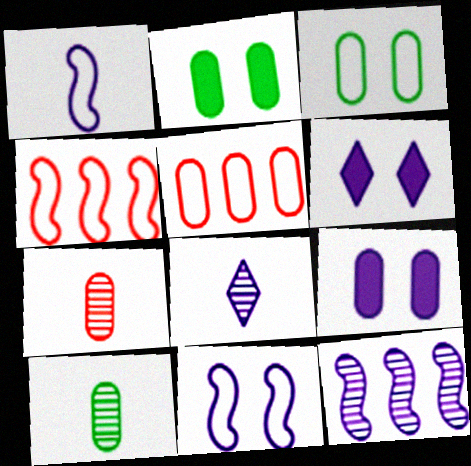[[2, 4, 8], 
[4, 6, 10], 
[5, 9, 10]]